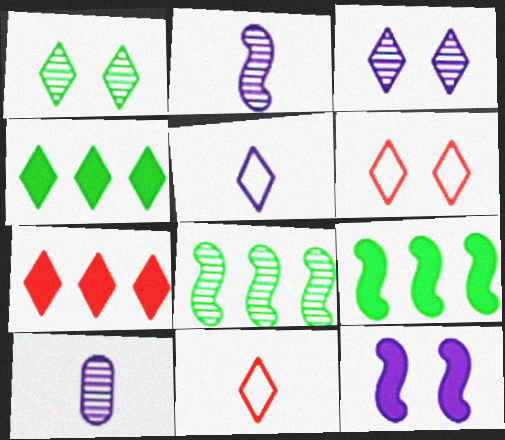[[1, 5, 7], 
[3, 4, 11], 
[6, 9, 10]]